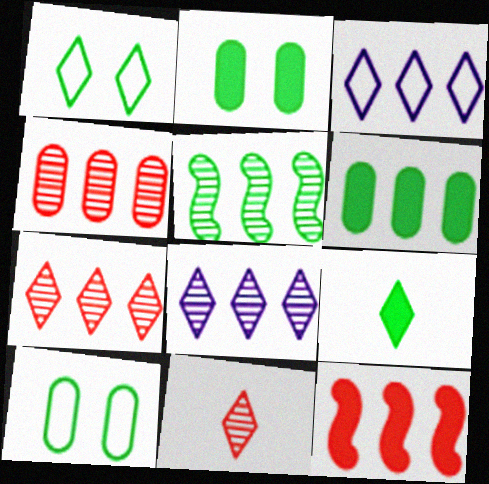[[4, 5, 8], 
[5, 9, 10]]